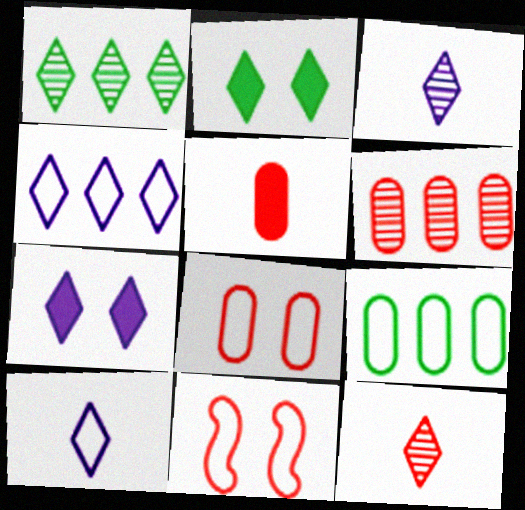[[2, 4, 12], 
[3, 4, 7], 
[5, 6, 8], 
[9, 10, 11]]